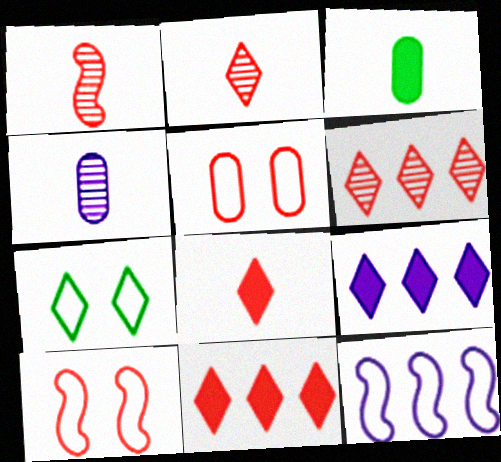[[1, 5, 11], 
[2, 7, 9]]